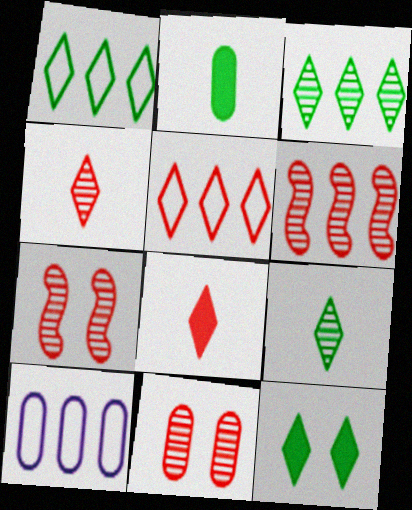[[1, 9, 12], 
[2, 10, 11], 
[4, 6, 11]]